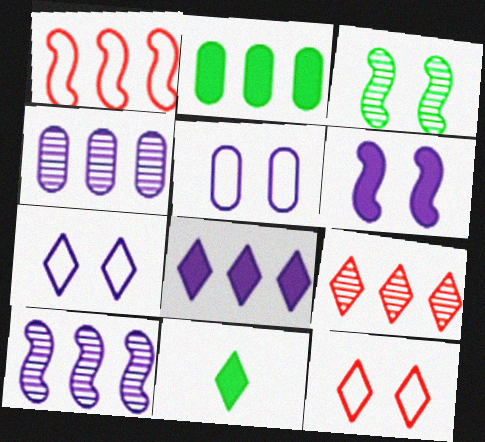[[7, 9, 11]]